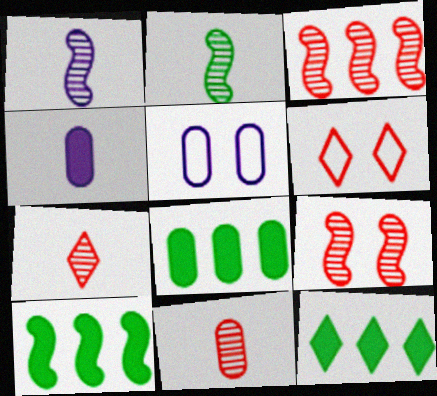[[1, 6, 8], 
[5, 7, 10], 
[5, 8, 11], 
[8, 10, 12]]